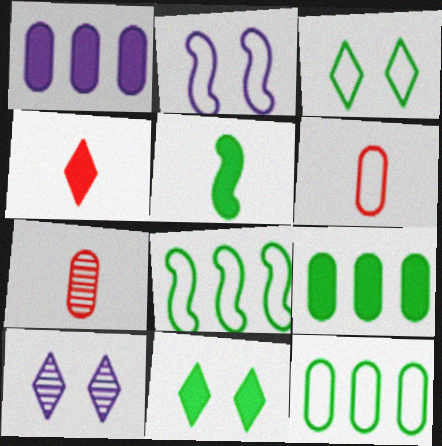[[5, 9, 11]]